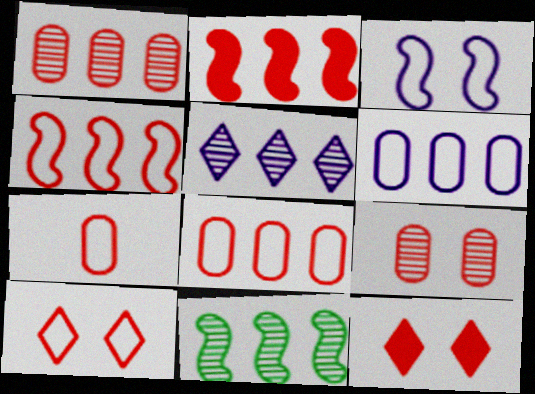[[1, 5, 11], 
[4, 7, 10]]